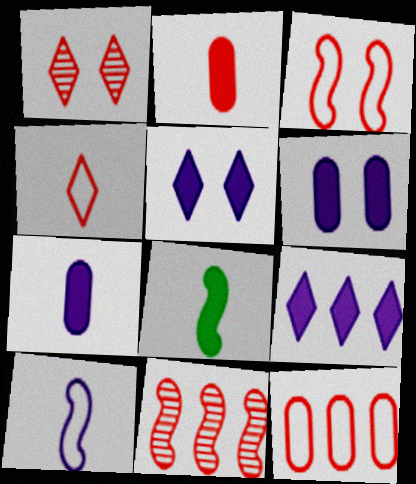[[3, 4, 12]]